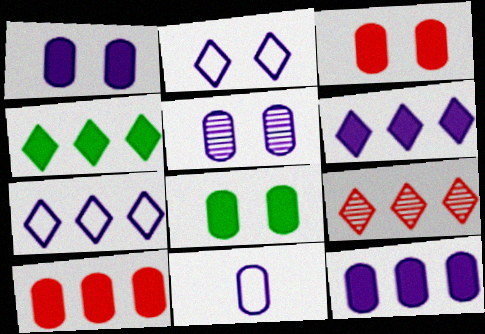[[1, 3, 8], 
[4, 7, 9], 
[5, 11, 12]]